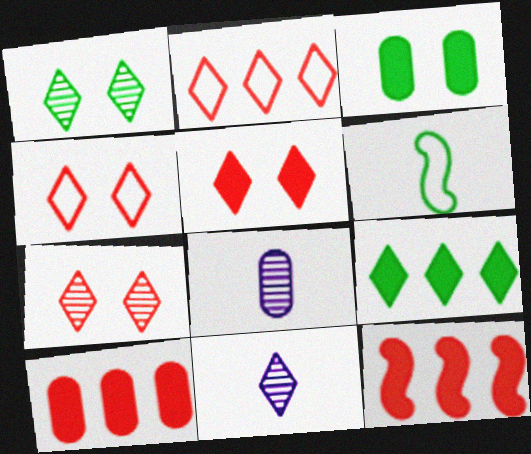[[4, 5, 7], 
[4, 9, 11]]